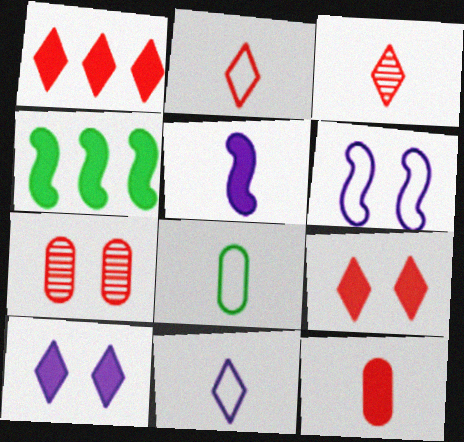[[3, 5, 8], 
[4, 7, 11], 
[4, 10, 12]]